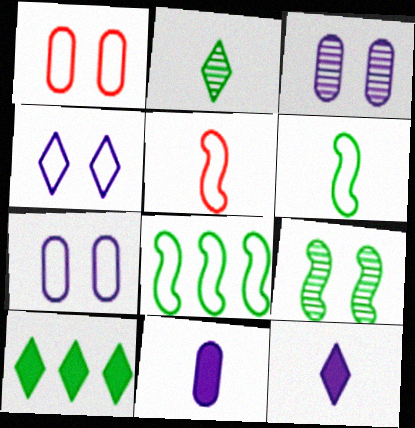[[2, 5, 11], 
[3, 5, 10]]